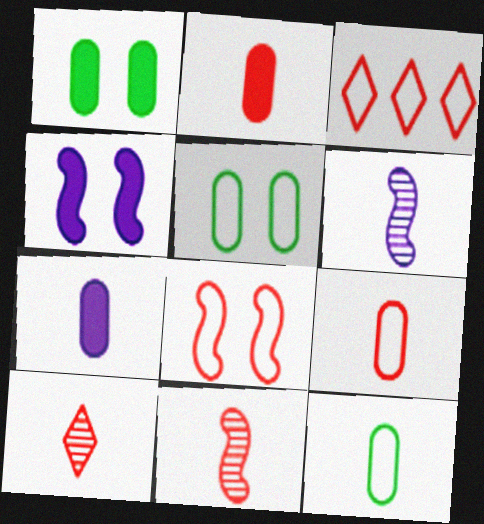[[1, 3, 6], 
[3, 8, 9]]